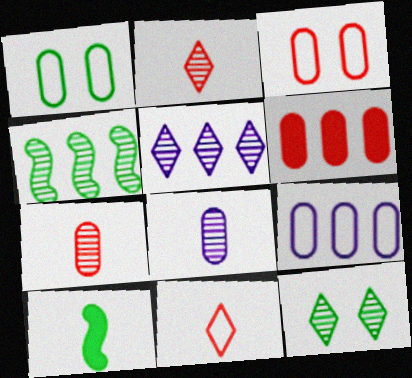[[1, 6, 8], 
[2, 5, 12], 
[3, 5, 10], 
[3, 6, 7], 
[8, 10, 11]]